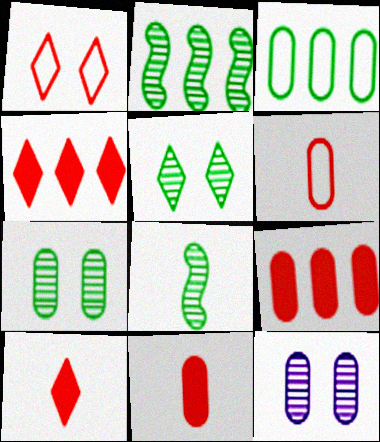[[3, 11, 12]]